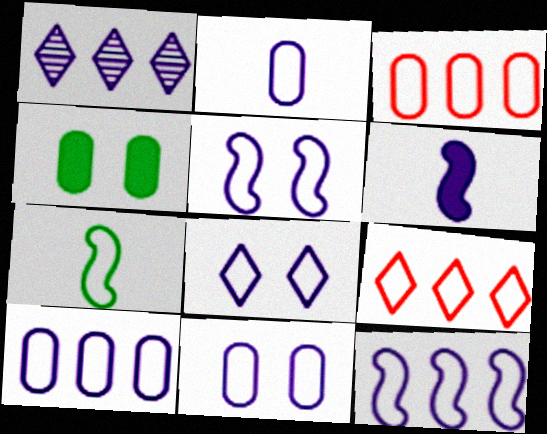[[1, 6, 11], 
[2, 8, 12], 
[2, 10, 11], 
[3, 7, 8], 
[5, 8, 11], 
[7, 9, 11]]